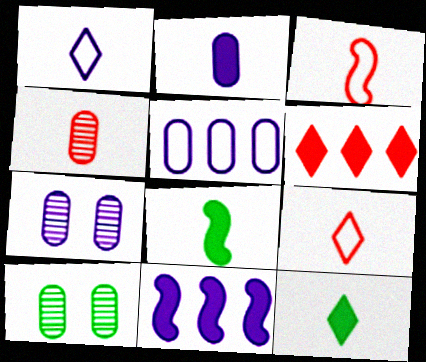[[1, 4, 8], 
[1, 7, 11], 
[2, 5, 7], 
[9, 10, 11]]